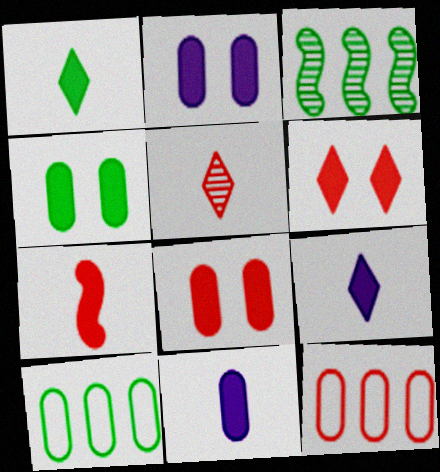[[1, 7, 11], 
[2, 4, 8]]